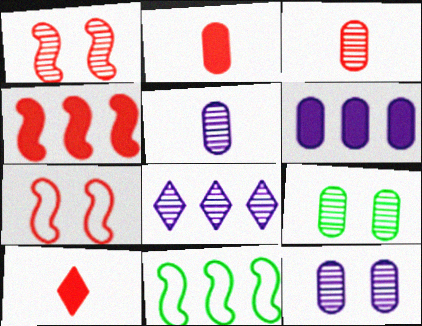[[10, 11, 12]]